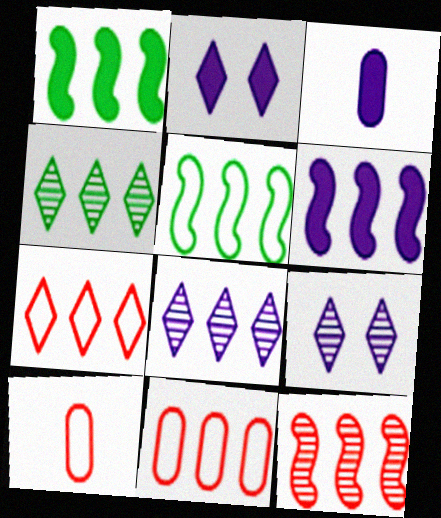[[1, 8, 11], 
[1, 9, 10], 
[2, 3, 6], 
[4, 6, 11], 
[5, 6, 12]]